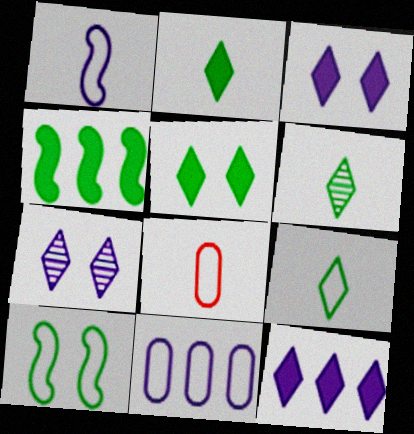[[1, 8, 9], 
[2, 6, 9], 
[4, 7, 8]]